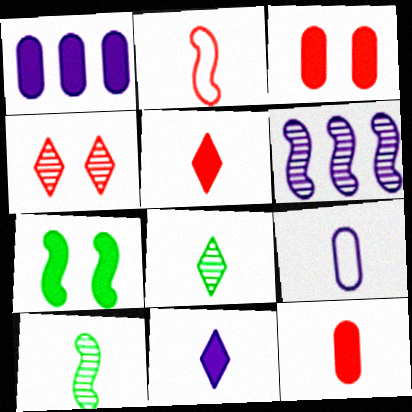[[1, 5, 7], 
[2, 6, 7], 
[5, 9, 10]]